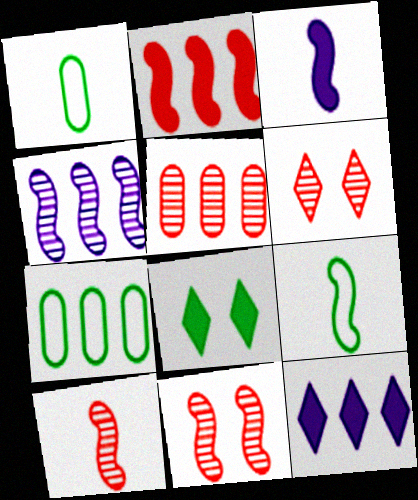[[1, 11, 12], 
[3, 6, 7], 
[3, 9, 10], 
[5, 6, 10]]